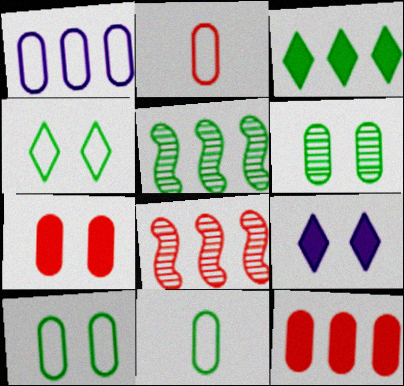[[1, 2, 10], 
[1, 3, 8], 
[2, 5, 9], 
[8, 9, 11]]